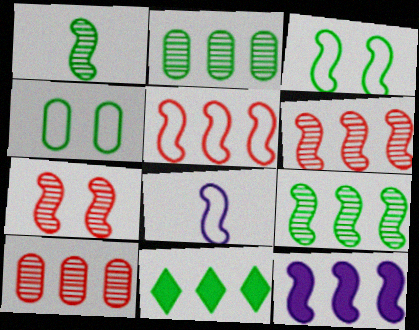[[1, 4, 11], 
[3, 5, 8], 
[5, 9, 12]]